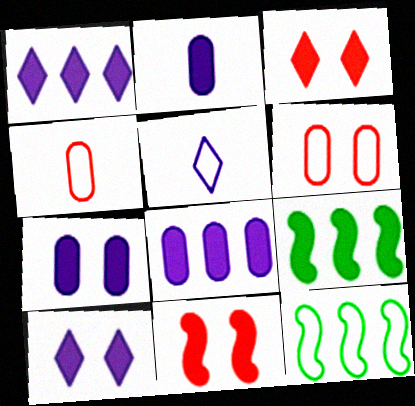[[2, 3, 9], 
[2, 7, 8], 
[5, 6, 12]]